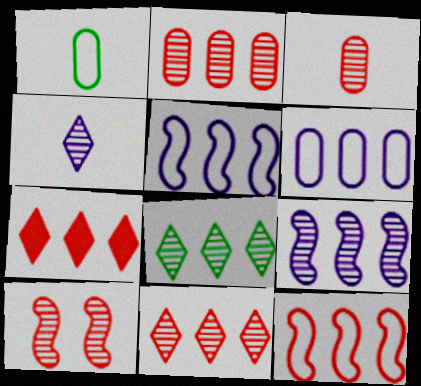[[2, 7, 12], 
[2, 8, 9], 
[3, 10, 11]]